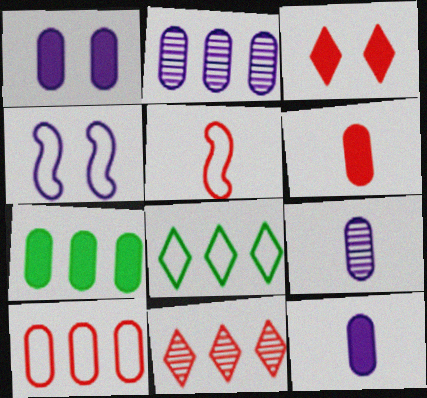[[1, 6, 7], 
[2, 7, 10]]